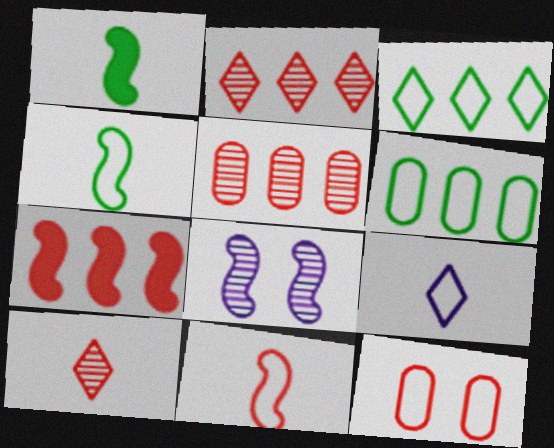[[4, 7, 8], 
[7, 10, 12]]